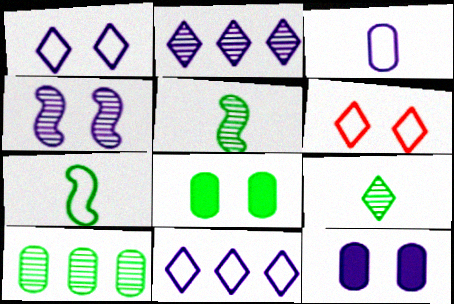[[1, 4, 12], 
[4, 6, 8]]